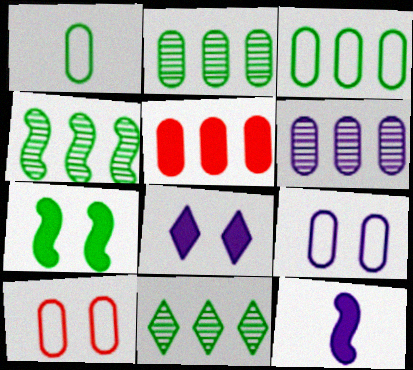[[1, 7, 11], 
[2, 4, 11], 
[3, 5, 6], 
[10, 11, 12]]